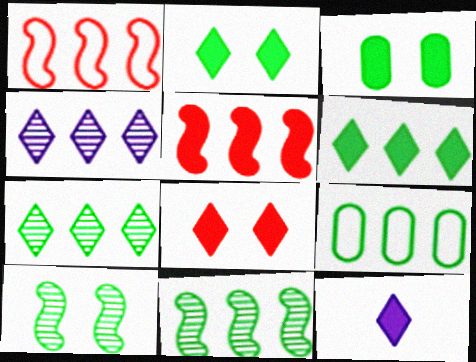[[3, 5, 12], 
[4, 5, 9], 
[6, 8, 12], 
[6, 9, 11]]